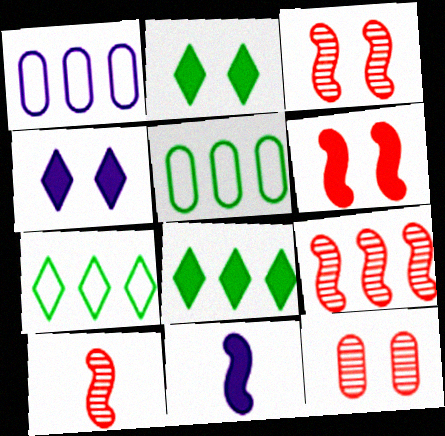[[1, 2, 10], 
[1, 8, 9], 
[3, 9, 10], 
[4, 5, 10], 
[7, 11, 12]]